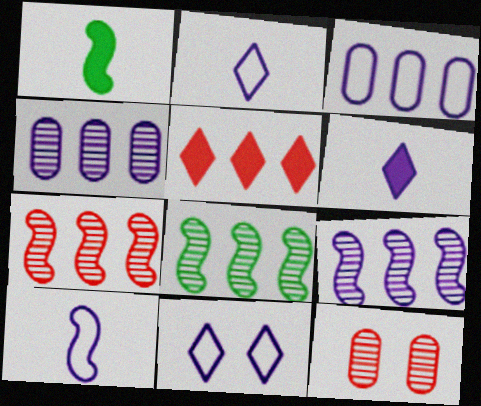[[3, 5, 8], 
[3, 10, 11], 
[7, 8, 9]]